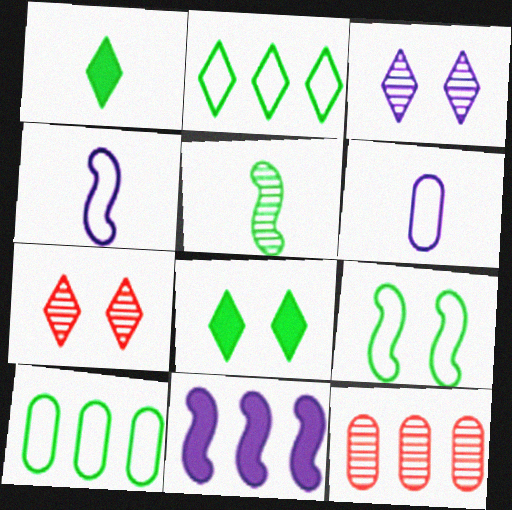[[2, 11, 12], 
[3, 5, 12], 
[3, 6, 11], 
[4, 8, 12], 
[5, 8, 10]]